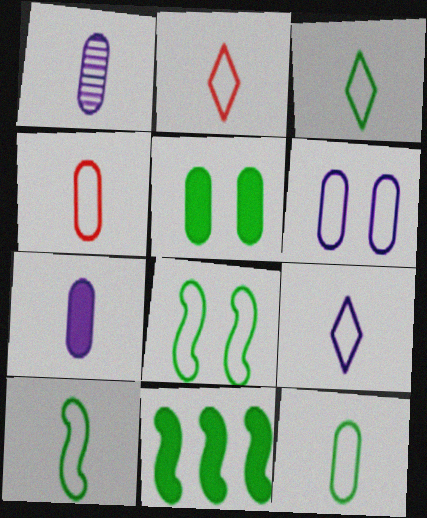[[2, 3, 9], 
[3, 10, 12], 
[4, 9, 10]]